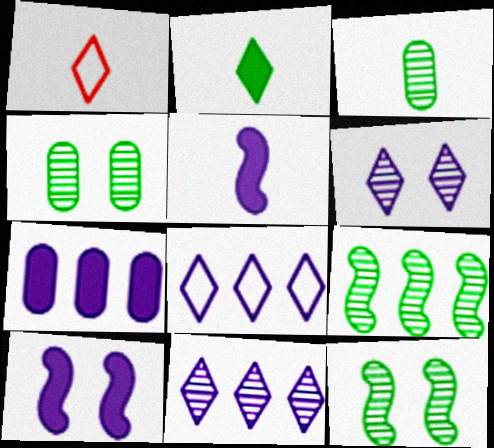[[1, 3, 5], 
[1, 7, 12]]